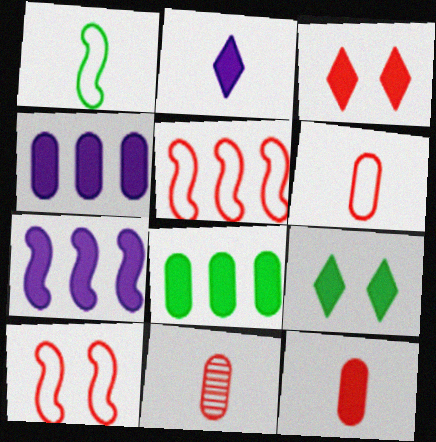[[1, 2, 11], 
[3, 5, 11], 
[6, 11, 12], 
[7, 9, 12]]